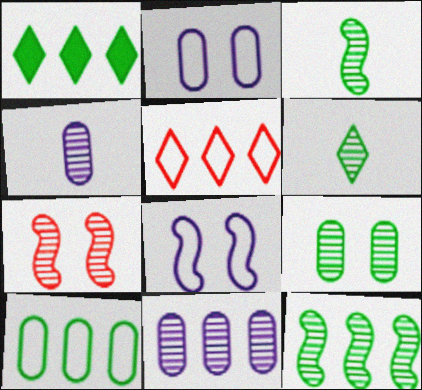[[1, 10, 12], 
[6, 7, 11], 
[6, 9, 12]]